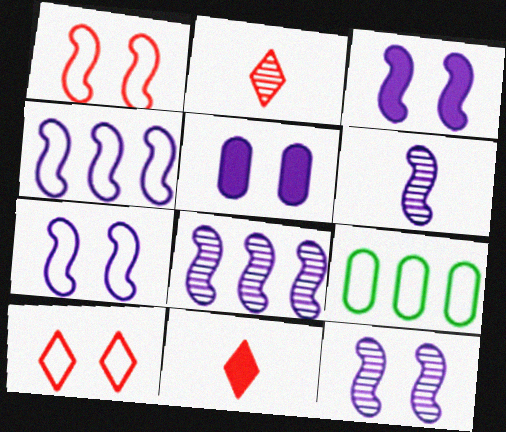[[2, 3, 9], 
[3, 4, 6], 
[3, 7, 12], 
[6, 8, 12], 
[9, 11, 12]]